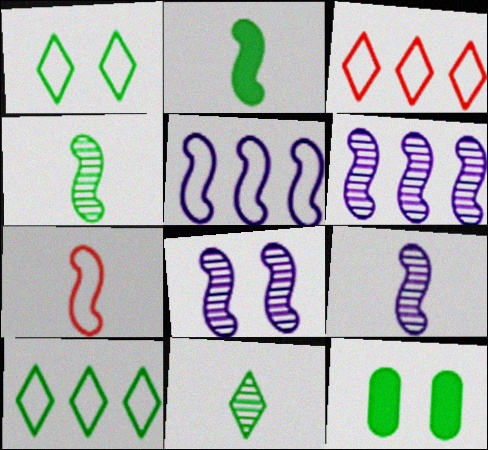[[2, 7, 9], 
[3, 9, 12], 
[4, 10, 12], 
[6, 8, 9]]